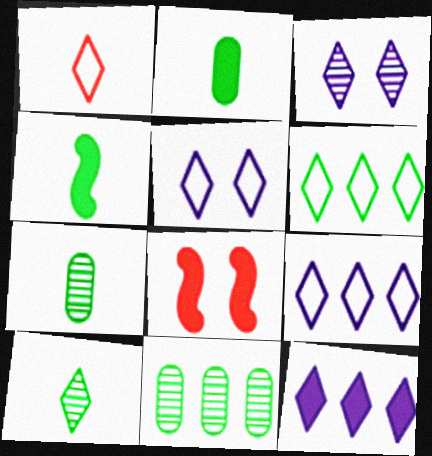[[1, 5, 6], 
[2, 8, 12], 
[7, 8, 9]]